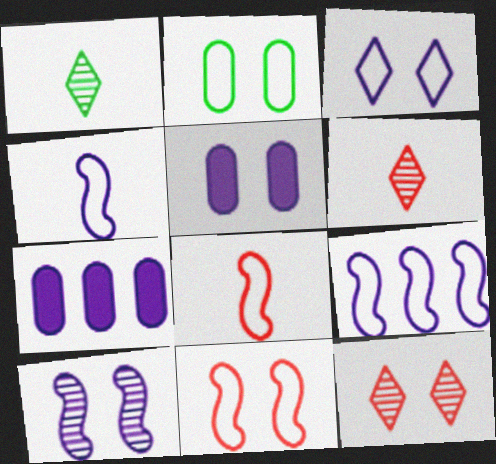[[1, 7, 11], 
[2, 3, 11], 
[3, 5, 10]]